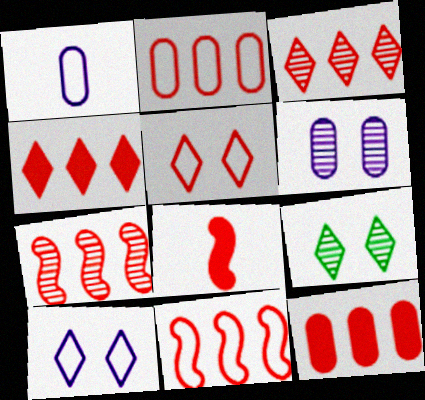[[2, 4, 7], 
[3, 11, 12]]